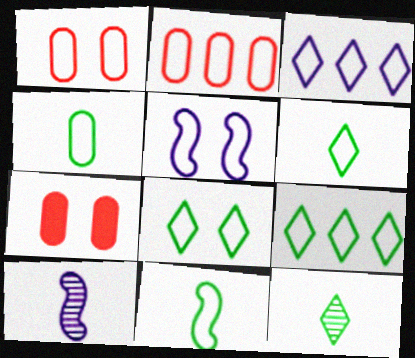[[1, 3, 11], 
[1, 5, 8], 
[2, 5, 6], 
[4, 6, 11], 
[6, 8, 9], 
[7, 9, 10]]